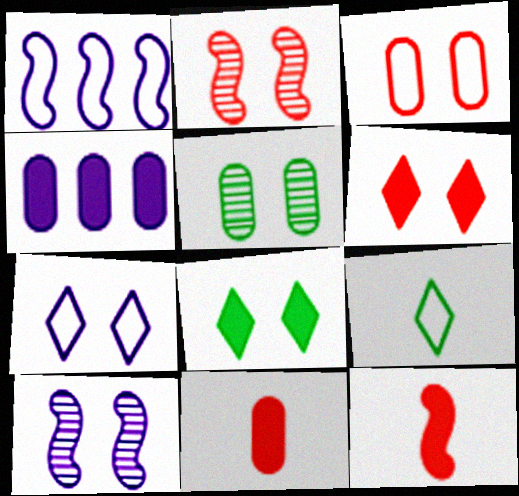[[1, 3, 9], 
[2, 3, 6], 
[2, 4, 9], 
[3, 8, 10], 
[4, 8, 12]]